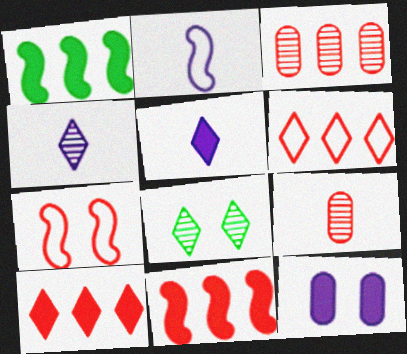[[3, 6, 11], 
[5, 6, 8], 
[7, 8, 12], 
[7, 9, 10]]